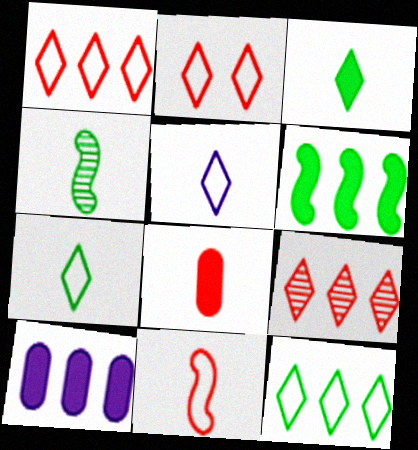[[2, 4, 10], 
[2, 5, 12], 
[4, 5, 8]]